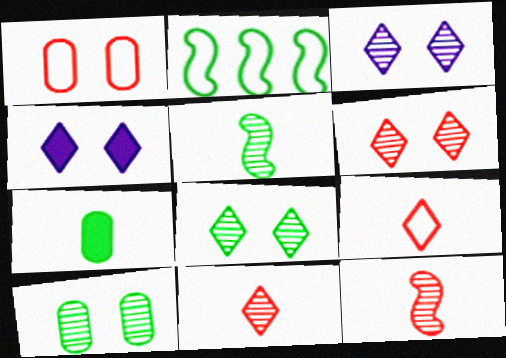[[2, 7, 8], 
[3, 6, 8]]